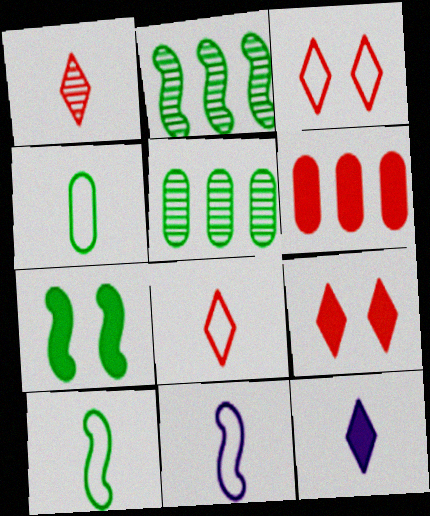[[2, 7, 10], 
[4, 8, 11], 
[5, 9, 11], 
[6, 7, 12]]